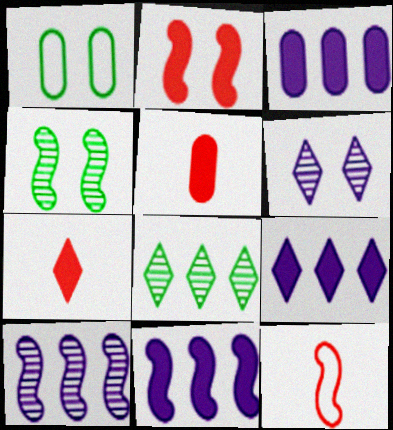[[1, 2, 6], 
[1, 7, 10], 
[3, 9, 11], 
[4, 11, 12]]